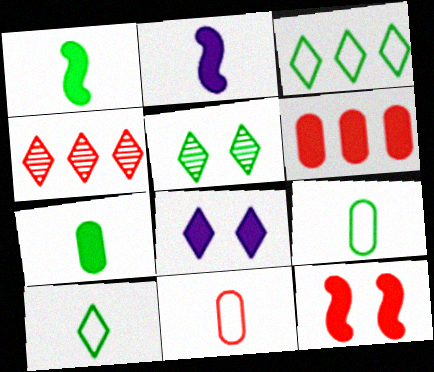[[1, 6, 8], 
[4, 8, 10], 
[4, 11, 12]]